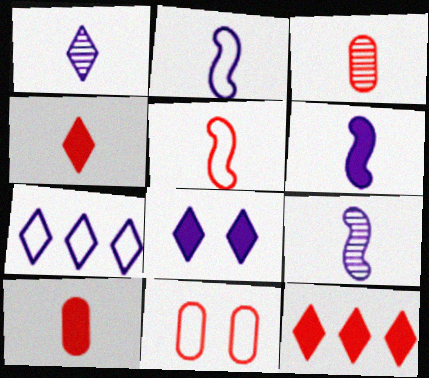[[1, 7, 8], 
[2, 6, 9], 
[3, 4, 5]]